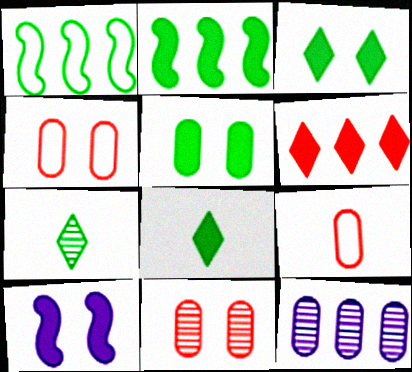[[1, 5, 7], 
[1, 6, 12], 
[2, 5, 8], 
[5, 9, 12]]